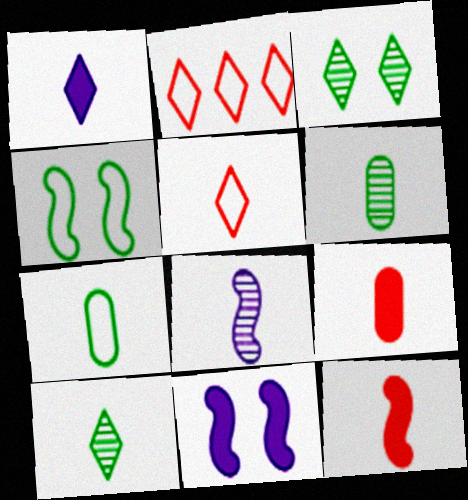[[1, 2, 3], 
[1, 5, 10], 
[2, 6, 11]]